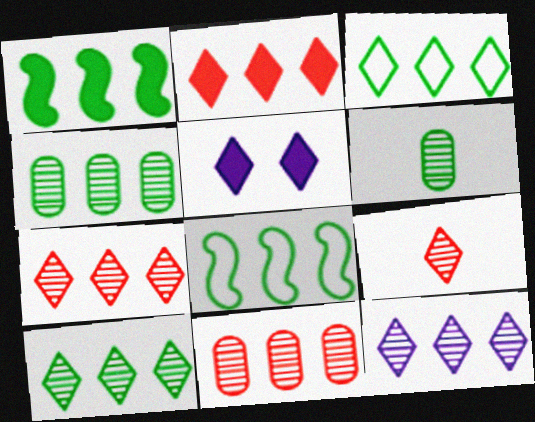[[1, 3, 4], 
[2, 3, 12], 
[3, 5, 9], 
[7, 10, 12]]